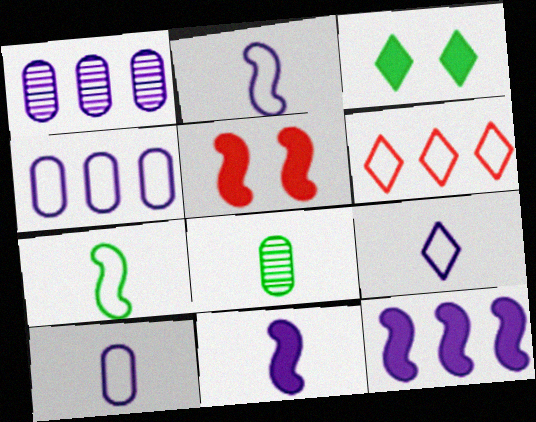[[2, 9, 10]]